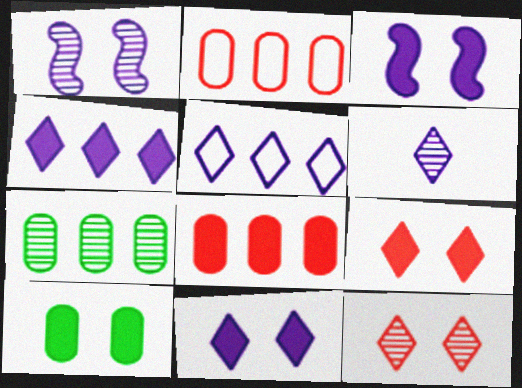[[3, 9, 10], 
[5, 6, 11]]